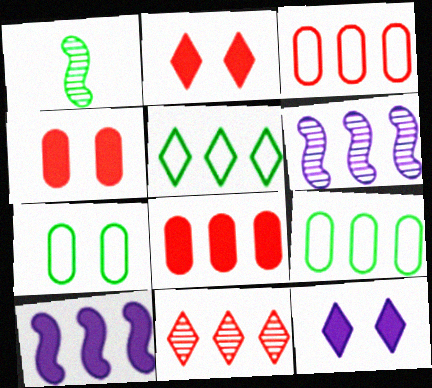[[1, 3, 12], 
[5, 6, 8], 
[9, 10, 11]]